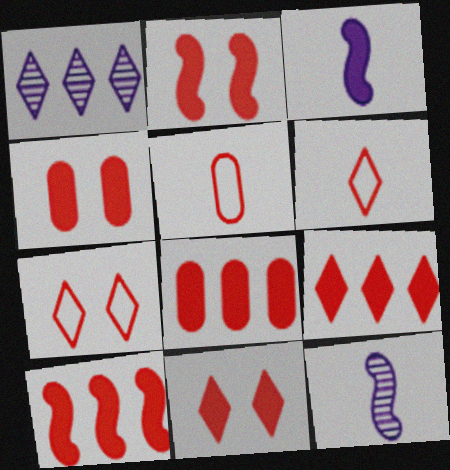[[2, 4, 11], 
[8, 9, 10]]